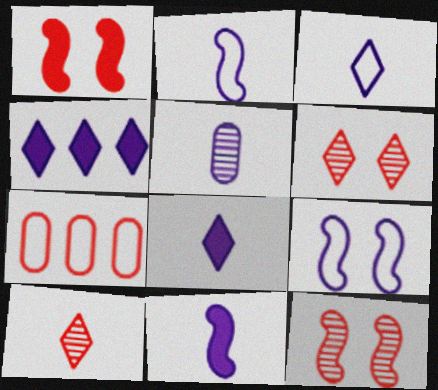[[1, 7, 10], 
[2, 5, 8], 
[3, 5, 11], 
[4, 5, 9]]